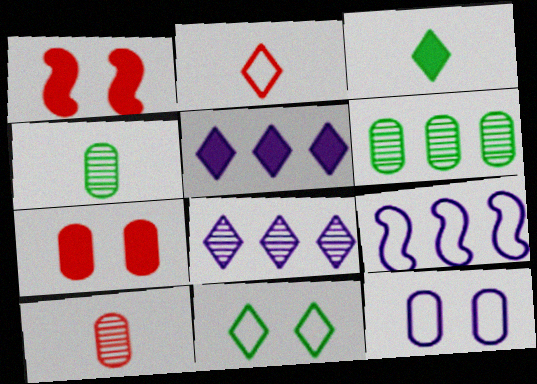[]